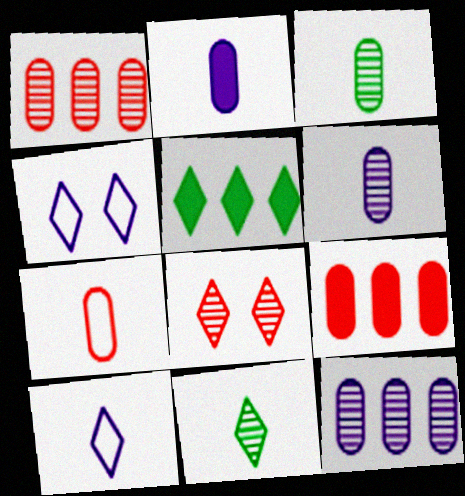[[2, 3, 7], 
[5, 8, 10]]